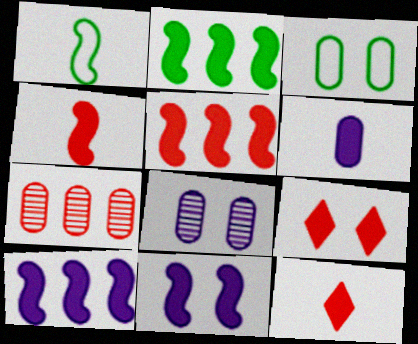[[2, 4, 11], 
[2, 5, 10], 
[2, 6, 9], 
[3, 6, 7]]